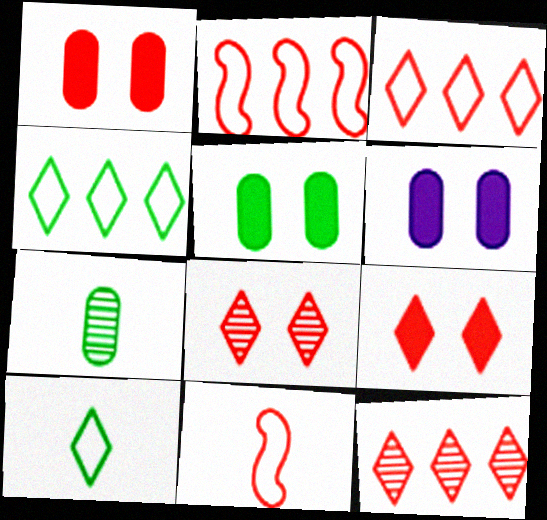[[1, 5, 6], 
[1, 11, 12]]